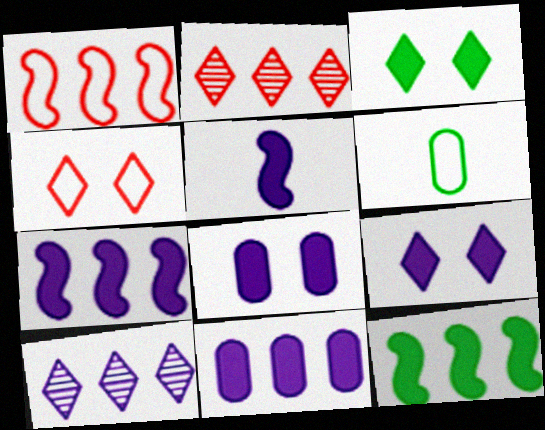[[5, 9, 11]]